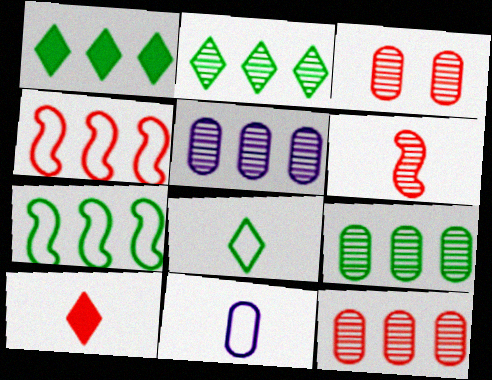[[1, 4, 5], 
[1, 7, 9], 
[3, 4, 10], 
[5, 9, 12]]